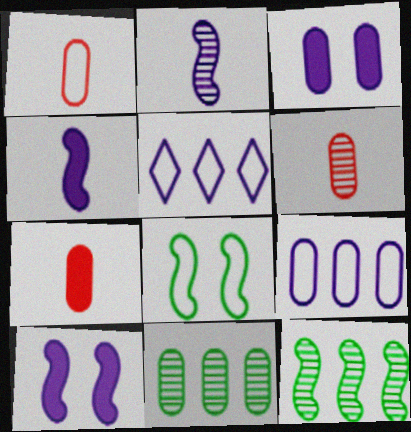[[1, 3, 11], 
[1, 5, 8], 
[1, 6, 7], 
[2, 3, 5]]